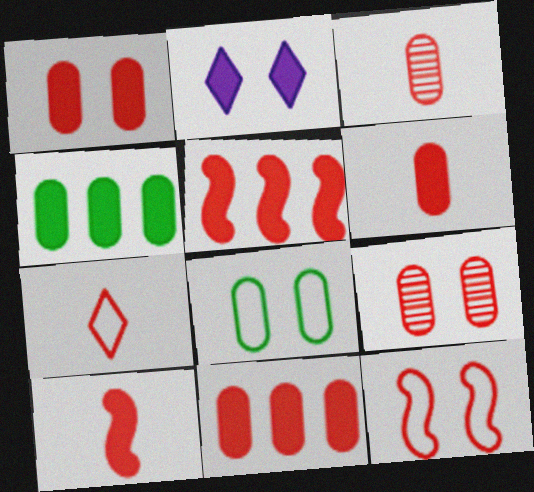[[1, 6, 11], 
[2, 4, 10], 
[3, 7, 10], 
[5, 7, 9]]